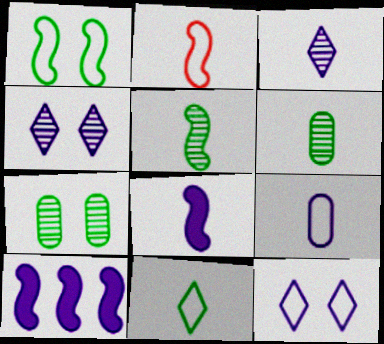[[2, 5, 8], 
[2, 9, 11], 
[3, 8, 9], 
[4, 9, 10]]